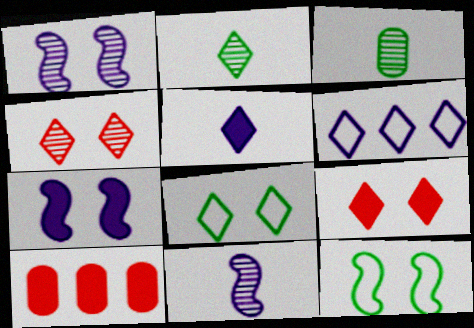[[2, 6, 9], 
[8, 10, 11]]